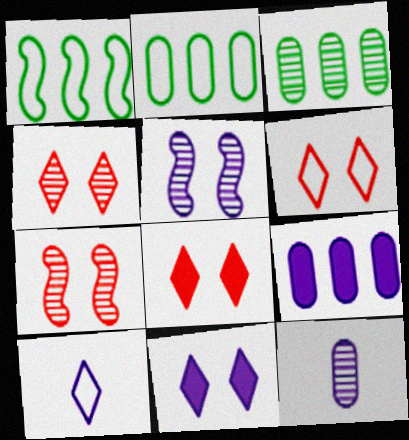[[1, 8, 12], 
[4, 6, 8], 
[5, 9, 10]]